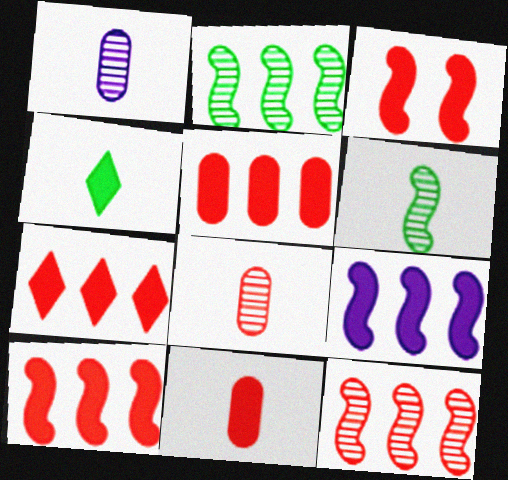[[3, 7, 11], 
[5, 7, 10]]